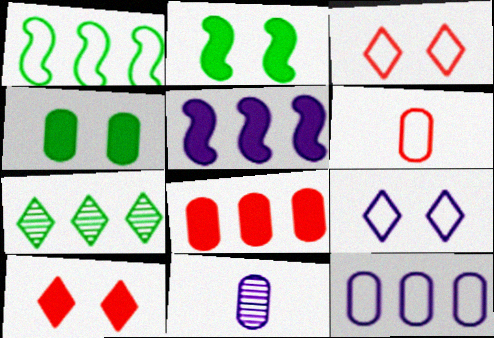[[1, 6, 9], 
[1, 10, 11], 
[5, 9, 11]]